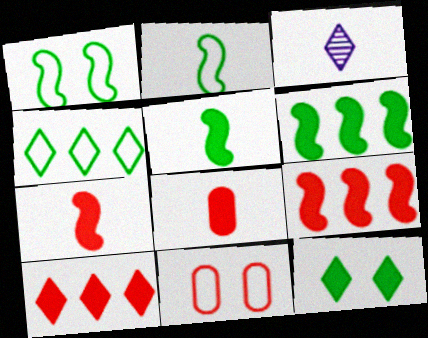[[2, 3, 8], 
[3, 6, 11]]